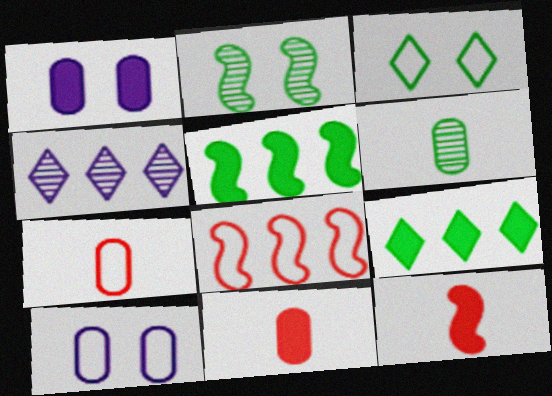[[1, 9, 12], 
[3, 5, 6]]